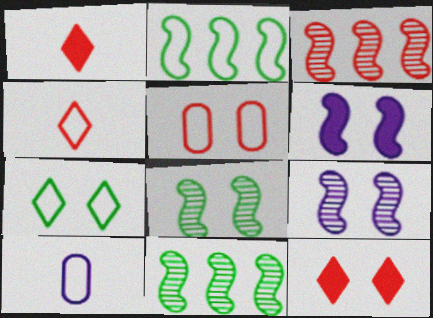[[1, 3, 5], 
[10, 11, 12]]